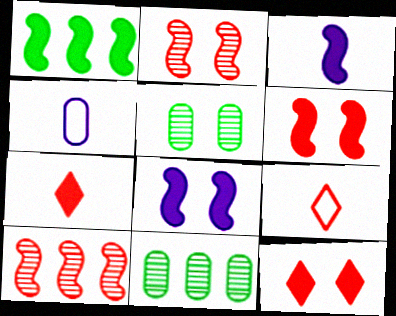[[1, 3, 6], 
[8, 9, 11]]